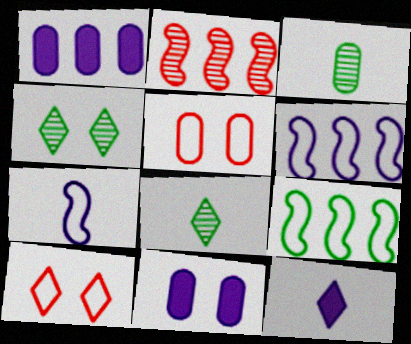[[1, 3, 5]]